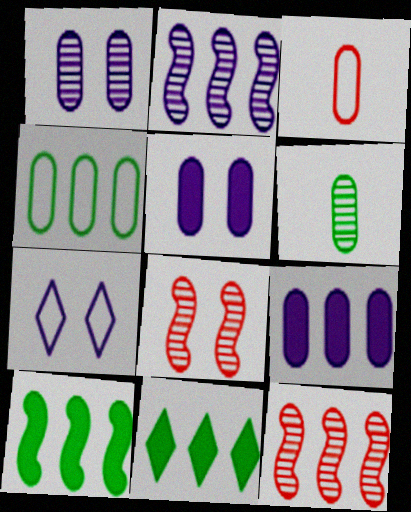[]